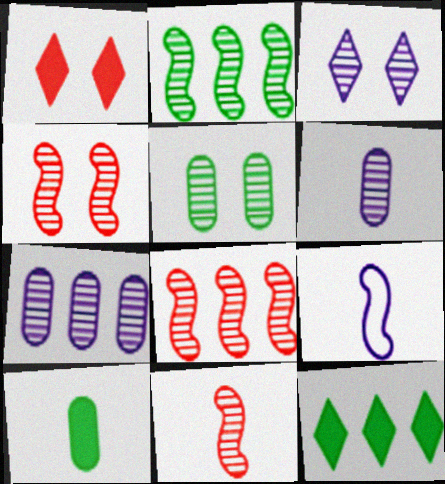[[3, 4, 5], 
[4, 8, 11]]